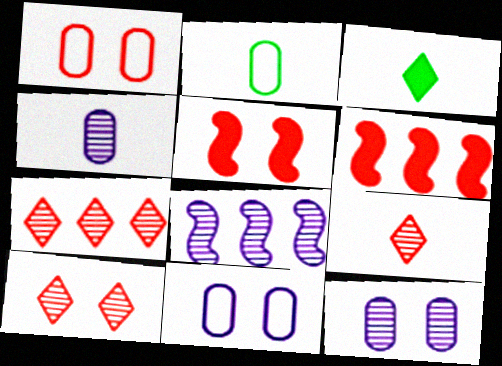[[1, 3, 8], 
[1, 5, 10], 
[1, 6, 9], 
[7, 9, 10]]